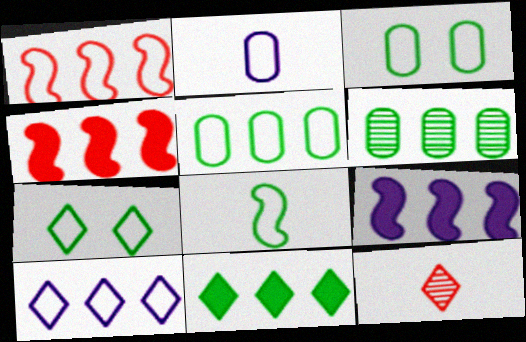[[1, 2, 7], 
[1, 5, 10], 
[3, 9, 12], 
[4, 6, 10], 
[5, 7, 8]]